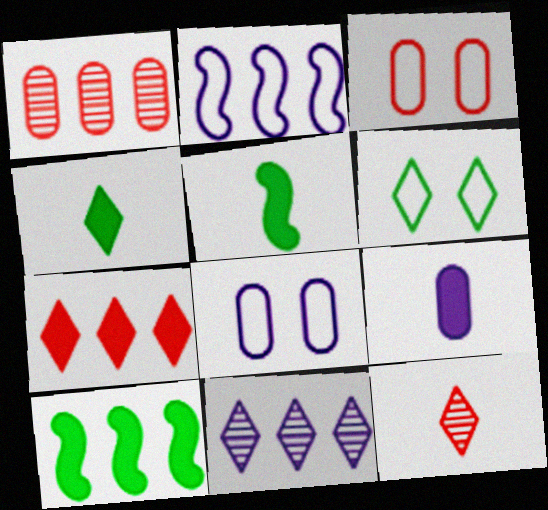[[3, 5, 11], 
[8, 10, 12]]